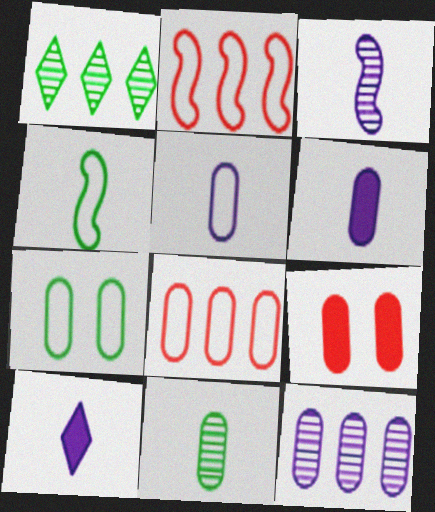[[3, 5, 10], 
[5, 7, 8]]